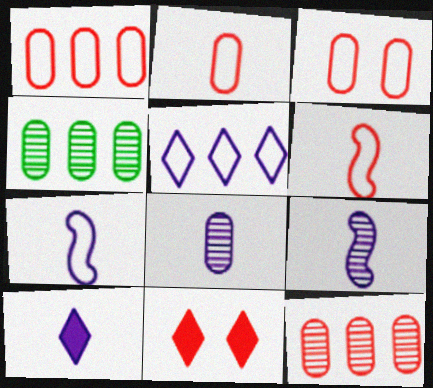[[1, 2, 3], 
[4, 7, 11], 
[6, 11, 12], 
[7, 8, 10]]